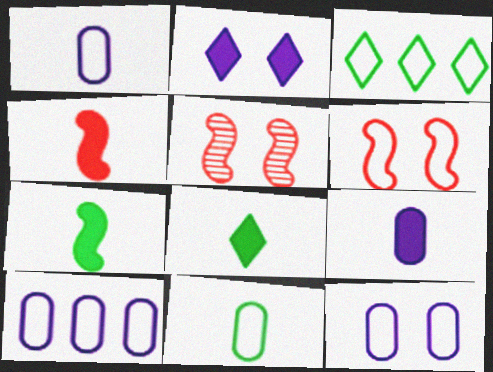[[1, 3, 6], 
[1, 10, 12], 
[3, 5, 9], 
[4, 8, 9], 
[5, 8, 10]]